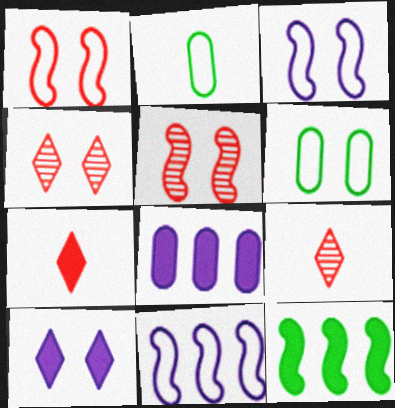[[5, 6, 10]]